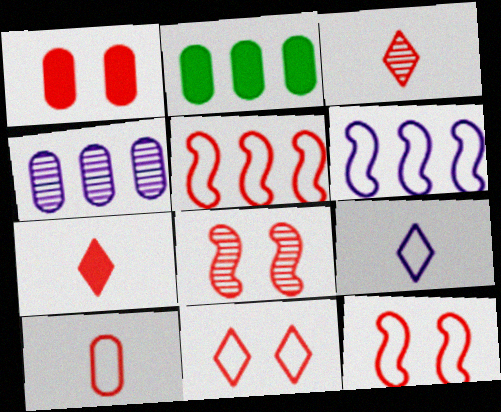[[1, 3, 5], 
[1, 8, 11], 
[2, 8, 9], 
[5, 10, 11]]